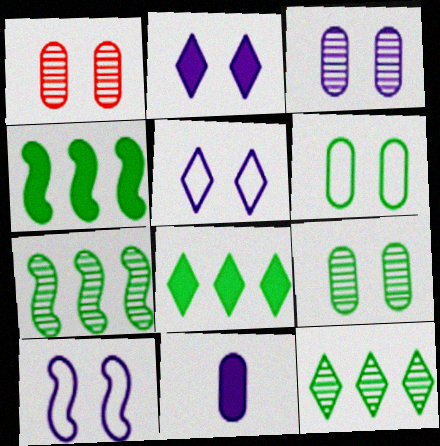[[1, 3, 9], 
[2, 3, 10]]